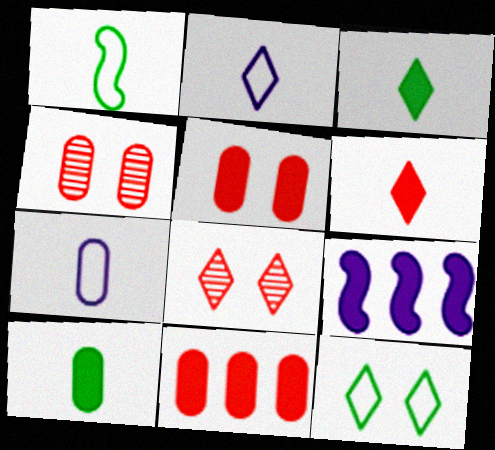[[3, 5, 9]]